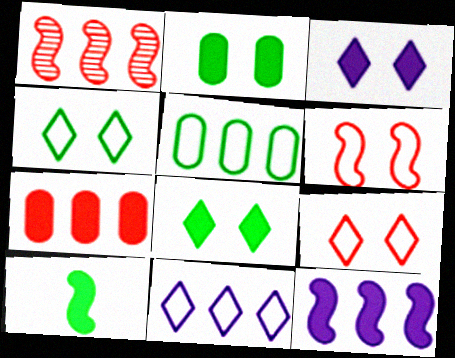[[3, 7, 10]]